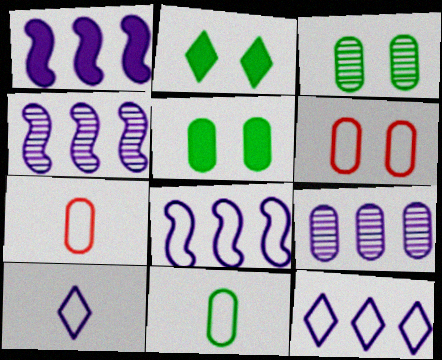[[1, 4, 8], 
[1, 9, 12], 
[2, 4, 7], 
[5, 7, 9]]